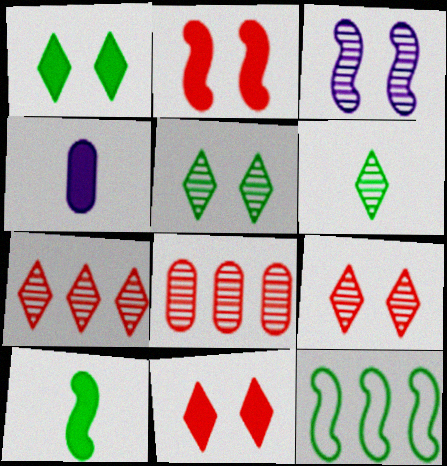[[3, 6, 8], 
[4, 9, 12]]